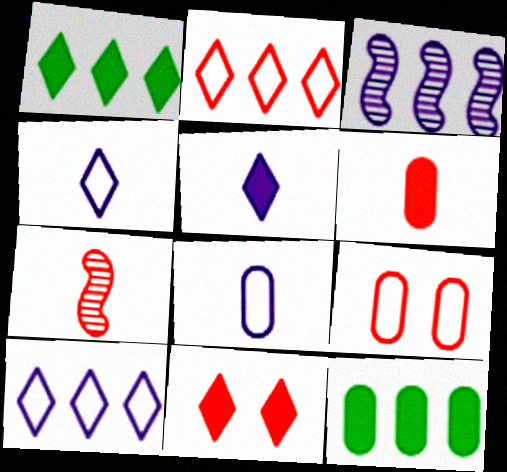[[1, 5, 11], 
[2, 3, 12]]